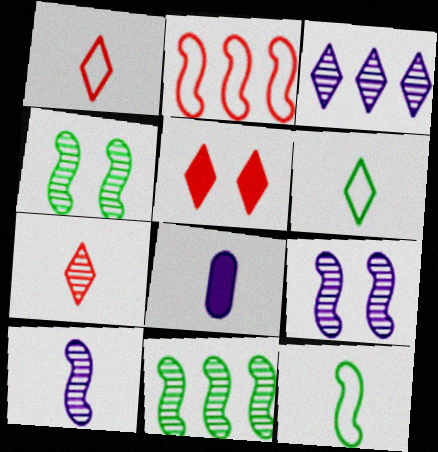[[3, 5, 6], 
[7, 8, 12]]